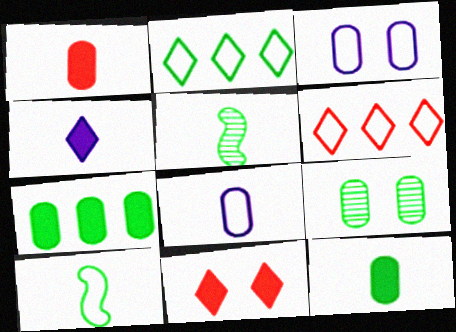[[3, 6, 10]]